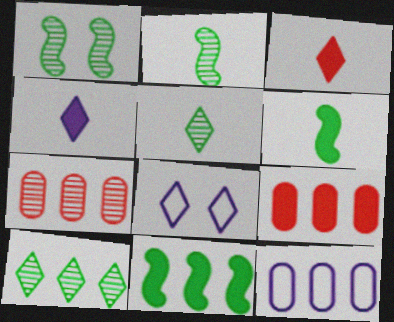[[1, 3, 12], 
[2, 8, 9], 
[3, 8, 10], 
[6, 7, 8]]